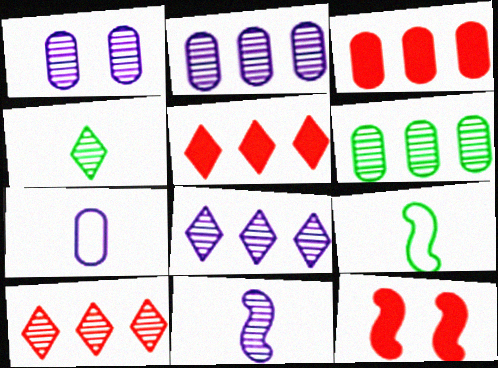[[1, 5, 9], 
[1, 8, 11]]